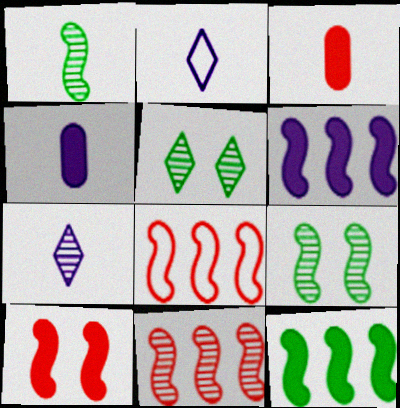[[1, 2, 3], 
[4, 5, 8]]